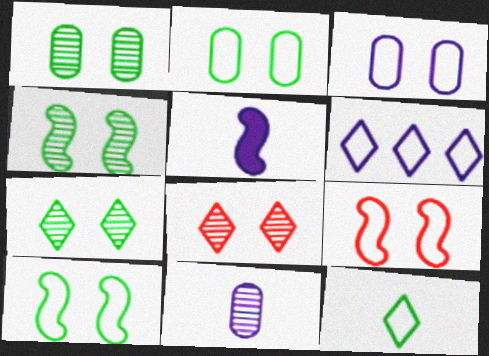[[1, 4, 7]]